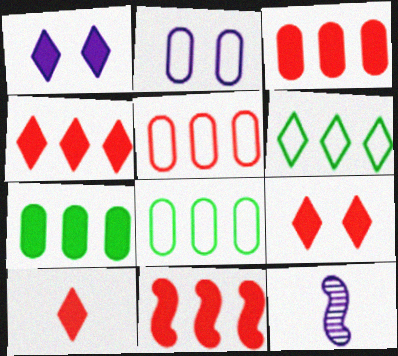[[3, 4, 11], 
[4, 9, 10], 
[8, 9, 12]]